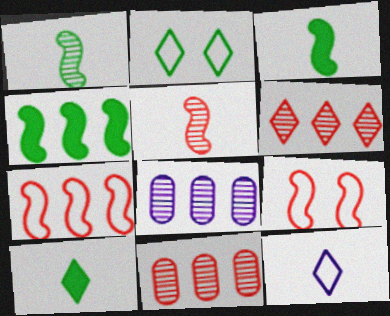[[8, 9, 10]]